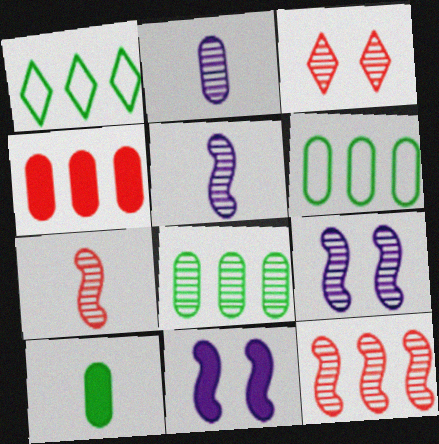[[3, 5, 8]]